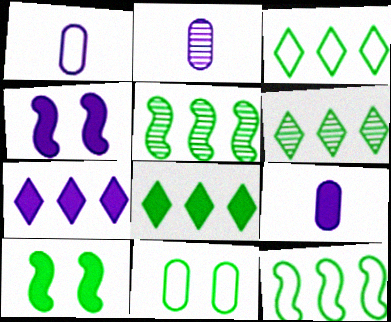[[1, 2, 9], 
[3, 6, 8], 
[4, 7, 9]]